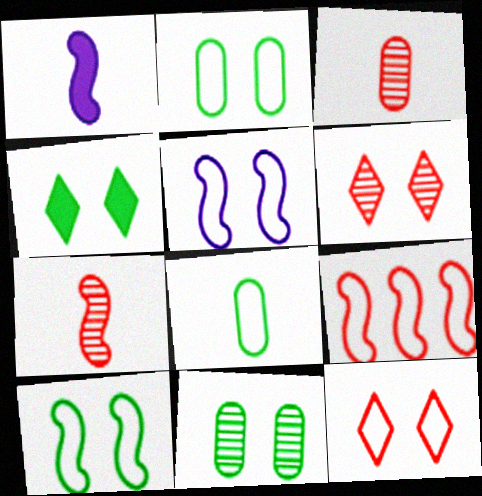[[2, 5, 12], 
[4, 10, 11]]